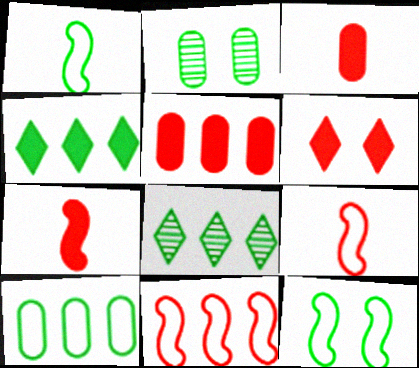[[1, 2, 4], 
[5, 6, 7]]